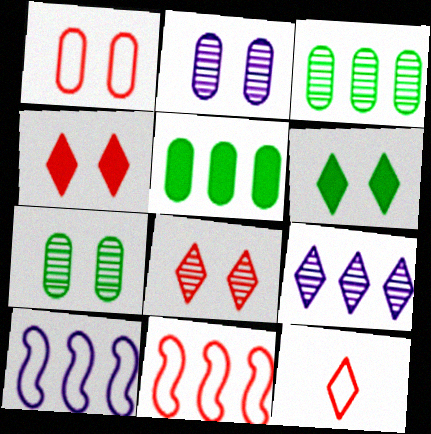[[1, 11, 12], 
[5, 9, 11], 
[6, 9, 12]]